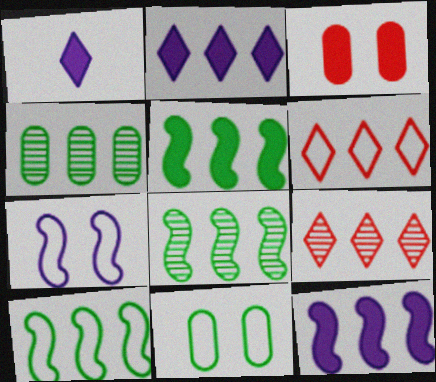[[1, 3, 5], 
[4, 6, 12], 
[5, 8, 10]]